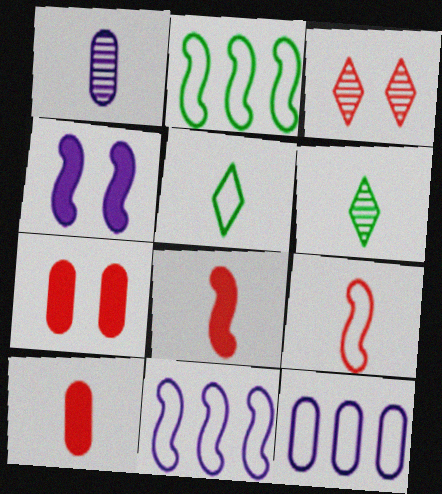[[1, 5, 8], 
[6, 7, 11]]